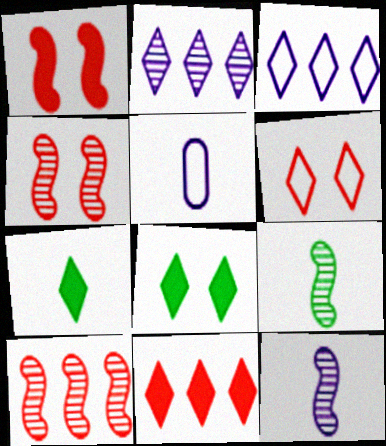[[2, 6, 7], 
[5, 8, 10]]